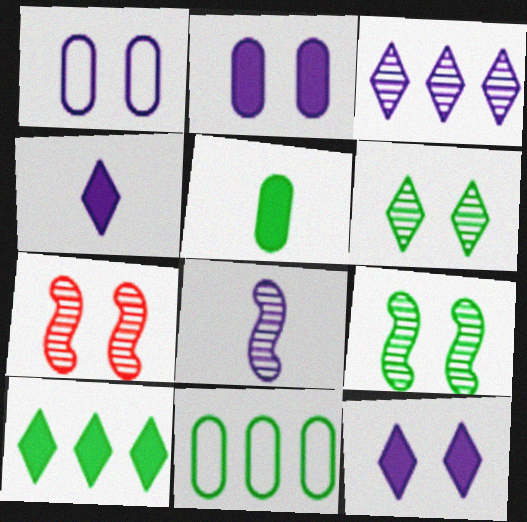[[4, 7, 11]]